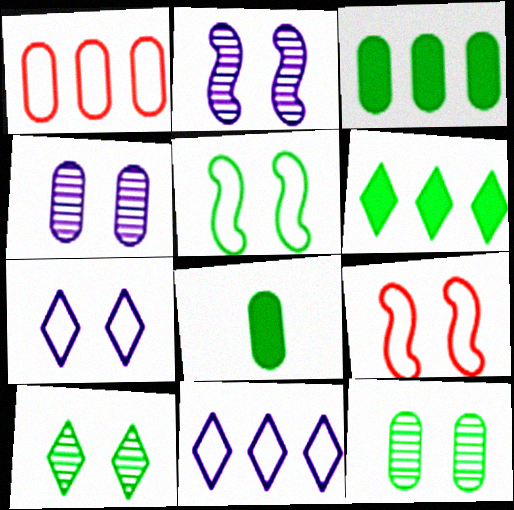[[1, 4, 8]]